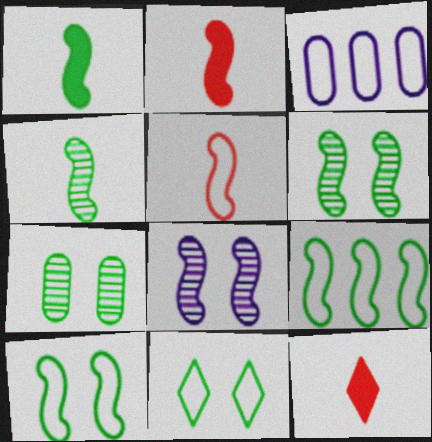[[1, 6, 9], 
[2, 8, 9], 
[3, 5, 11], 
[3, 6, 12]]